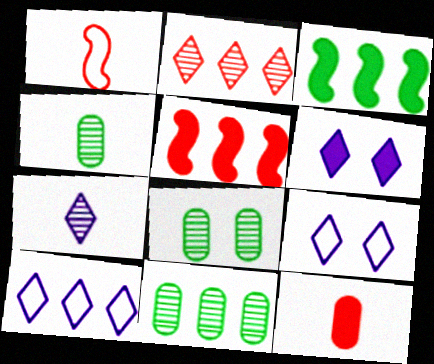[[1, 6, 11], 
[3, 6, 12], 
[4, 5, 9], 
[4, 8, 11], 
[5, 10, 11], 
[6, 7, 10]]